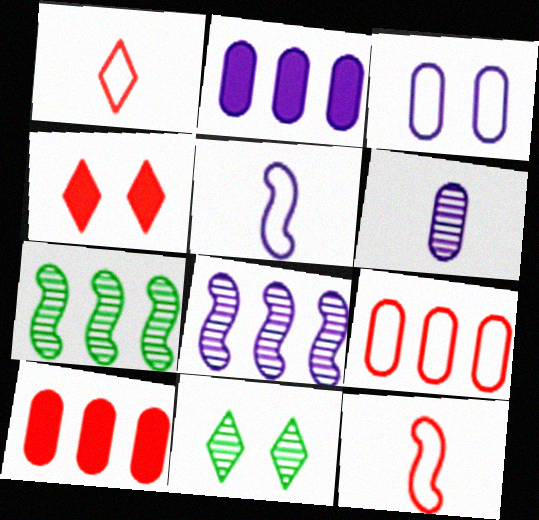[[2, 3, 6], 
[2, 11, 12], 
[5, 10, 11]]